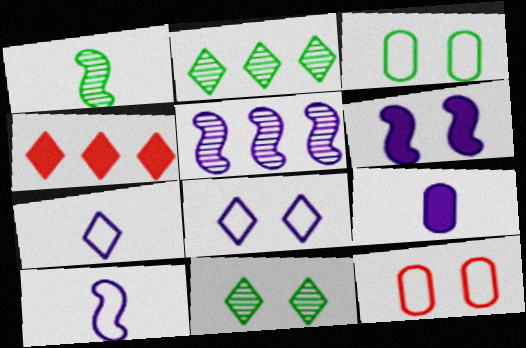[[4, 7, 11], 
[5, 6, 10], 
[5, 8, 9], 
[6, 11, 12]]